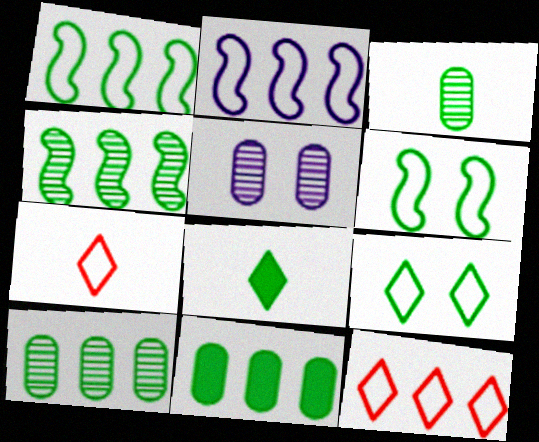[[6, 8, 10]]